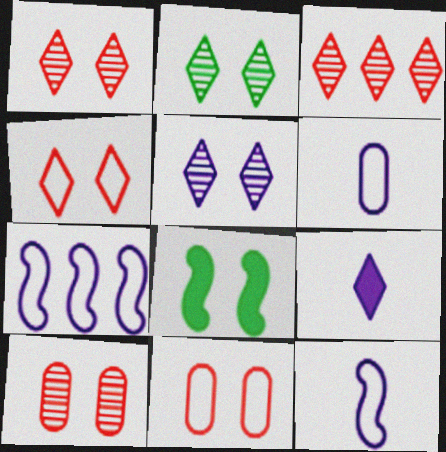[[1, 2, 5], 
[3, 6, 8], 
[5, 8, 11]]